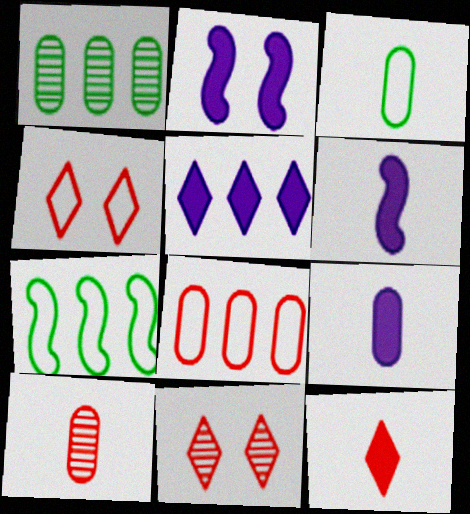[[1, 4, 6], 
[2, 5, 9], 
[3, 9, 10], 
[7, 9, 11]]